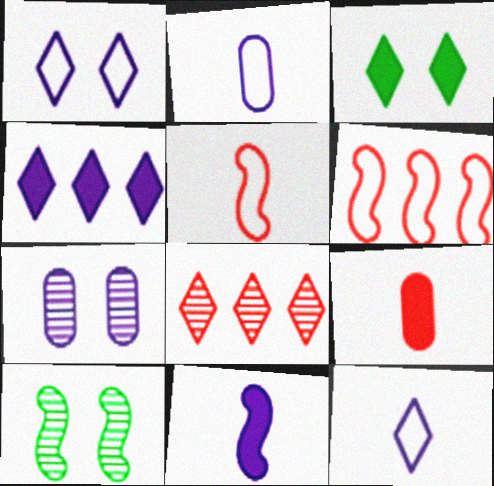[[3, 8, 12], 
[6, 10, 11]]